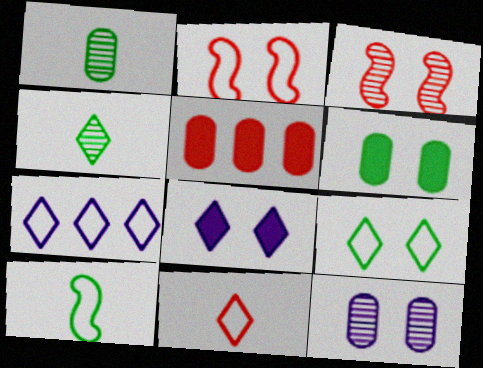[[3, 5, 11], 
[7, 9, 11]]